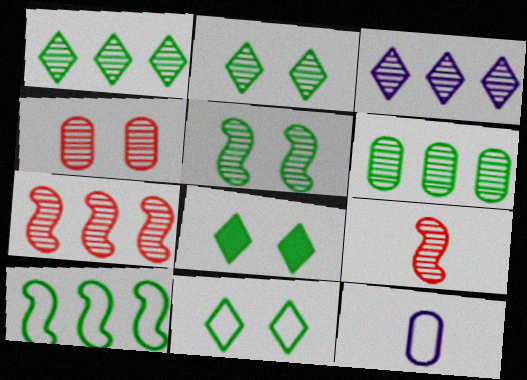[[2, 8, 11], 
[3, 6, 7], 
[7, 8, 12]]